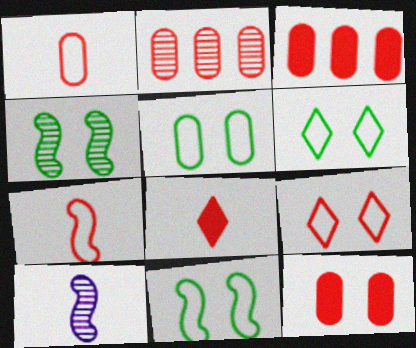[[1, 2, 12], 
[3, 6, 10], 
[5, 6, 11]]